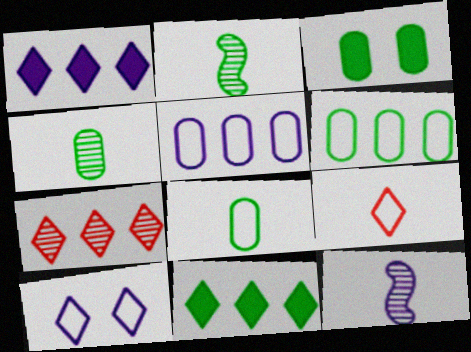[[3, 4, 6]]